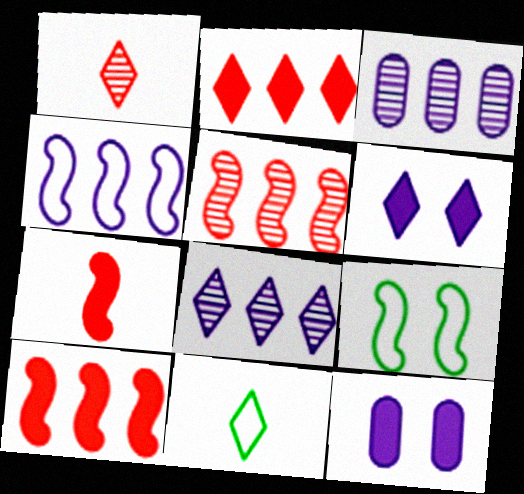[[5, 11, 12]]